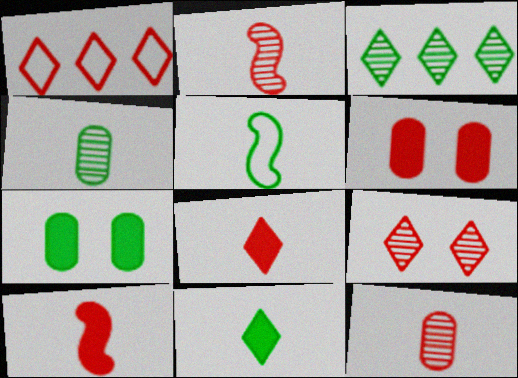[[1, 2, 6], 
[1, 8, 9], 
[3, 5, 7], 
[4, 5, 11]]